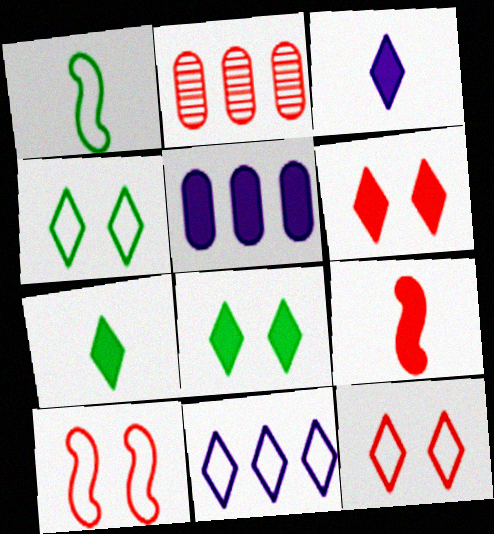[[2, 9, 12], 
[5, 8, 9]]